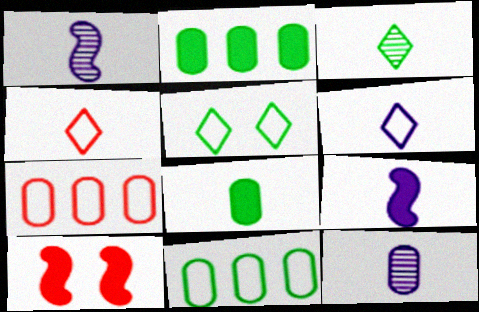[[1, 4, 8], 
[6, 9, 12]]